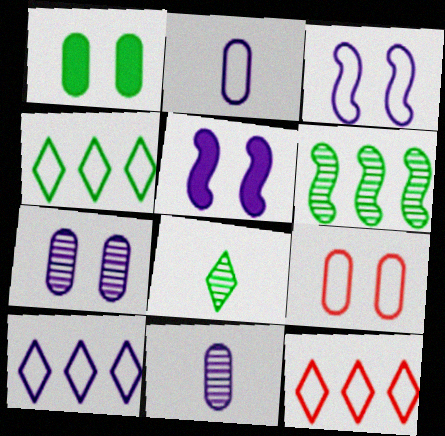[[1, 7, 9], 
[2, 3, 10], 
[4, 10, 12], 
[5, 10, 11]]